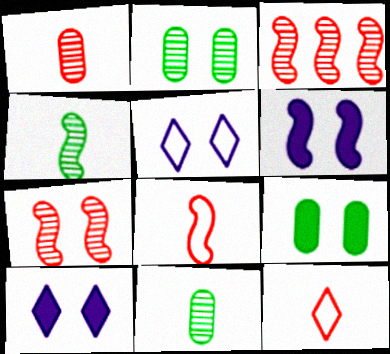[[5, 7, 9]]